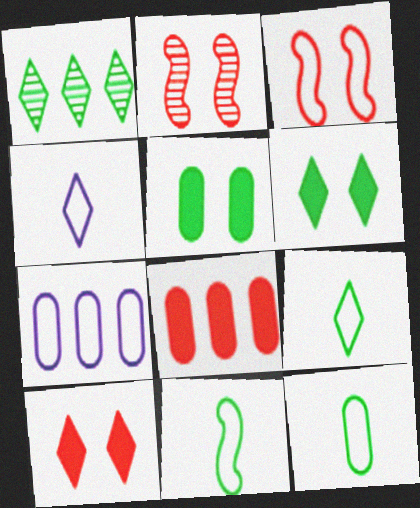[[1, 4, 10], 
[1, 5, 11], 
[1, 6, 9], 
[3, 7, 9], 
[9, 11, 12]]